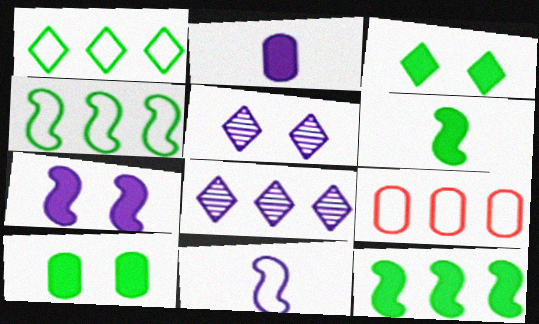[[5, 6, 9], 
[8, 9, 12]]